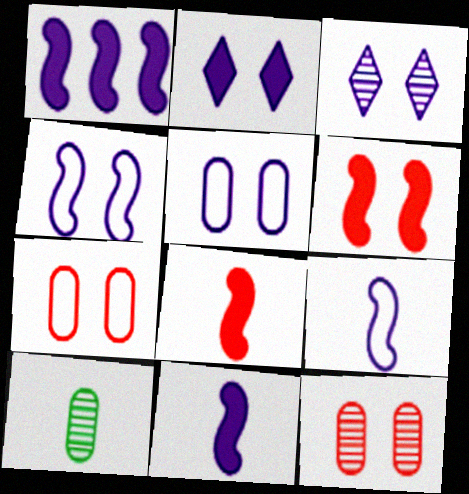[]